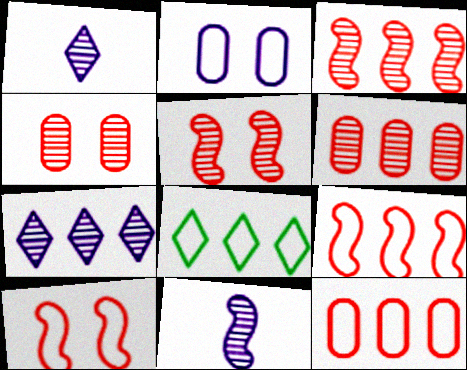[]